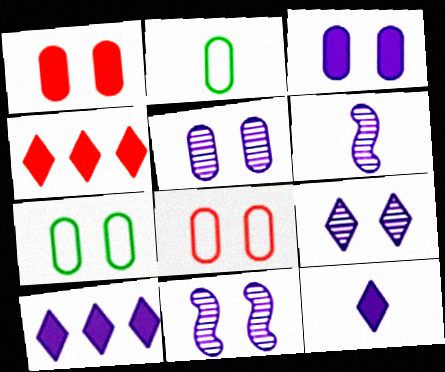[[1, 5, 7], 
[2, 4, 11], 
[4, 6, 7], 
[5, 9, 11]]